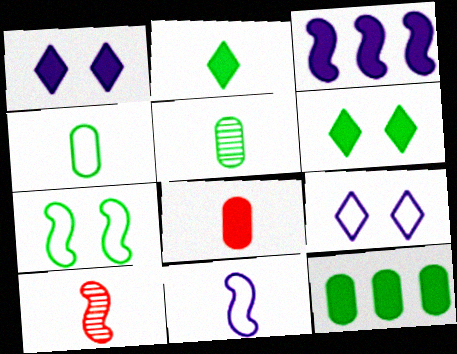[[3, 6, 8], 
[3, 7, 10], 
[9, 10, 12]]